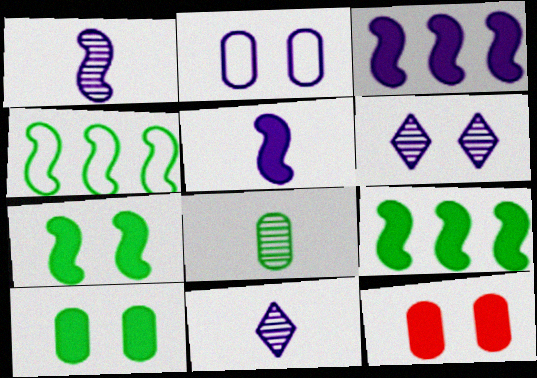[[2, 3, 11], 
[4, 11, 12]]